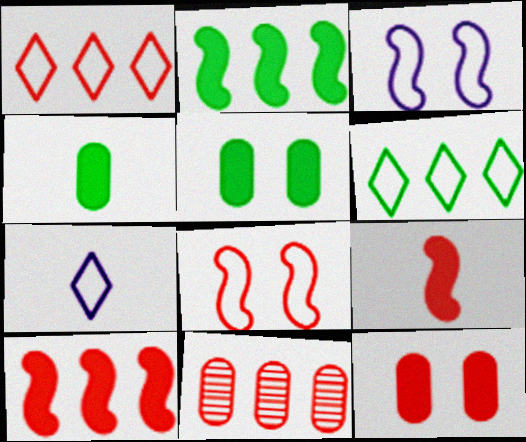[[1, 10, 11]]